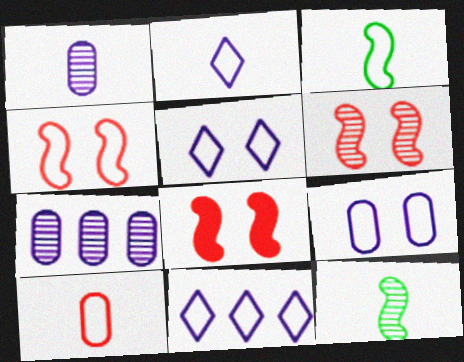[[2, 3, 10], 
[2, 5, 11], 
[4, 6, 8]]